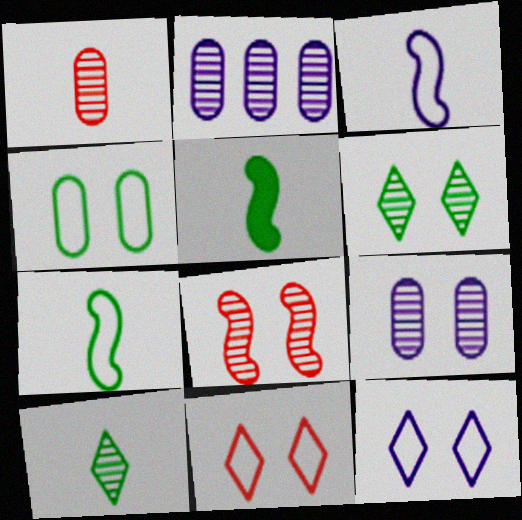[[2, 5, 11], 
[2, 8, 10], 
[6, 8, 9]]